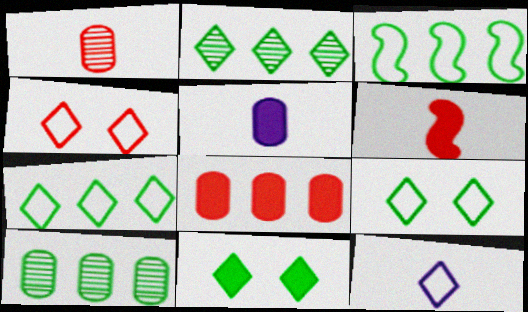[[4, 7, 12]]